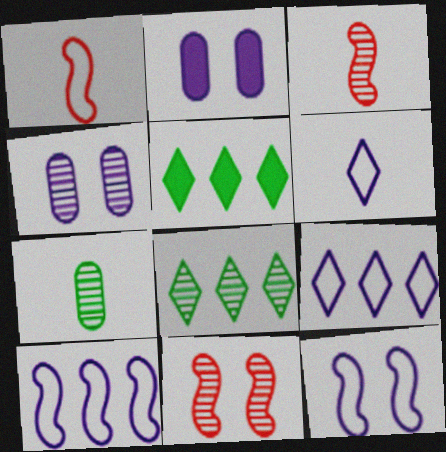[[1, 2, 8], 
[1, 4, 5], 
[3, 4, 8]]